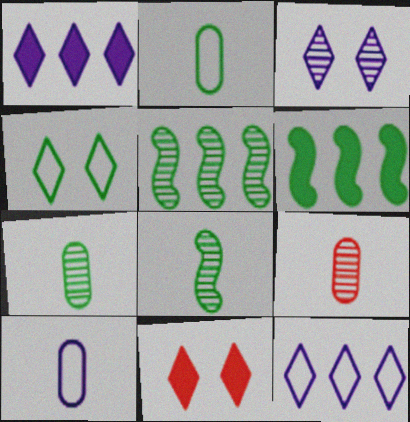[[3, 4, 11], 
[3, 5, 9], 
[4, 6, 7], 
[5, 10, 11]]